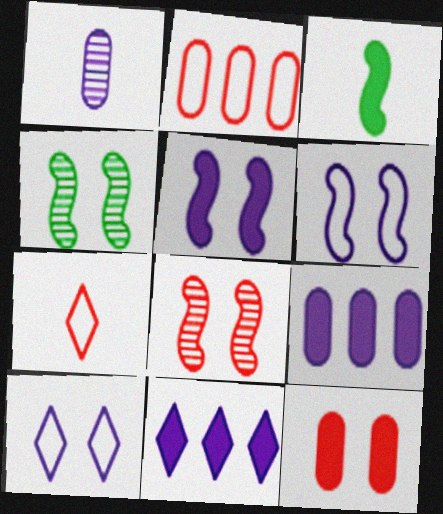[[1, 3, 7], 
[1, 6, 11], 
[3, 11, 12], 
[4, 7, 9], 
[4, 10, 12]]